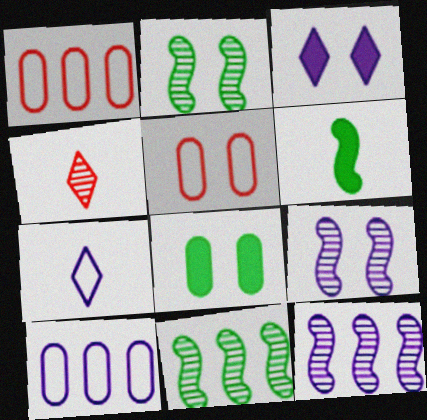[[2, 3, 5]]